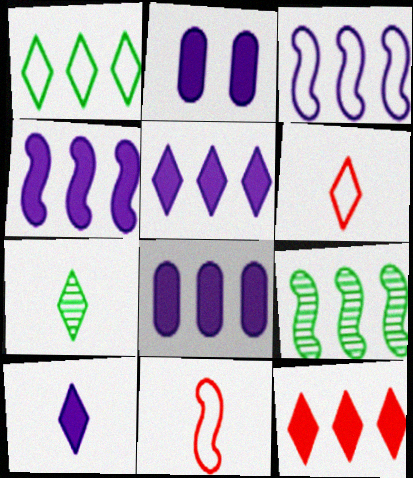[[2, 4, 10], 
[2, 6, 9], 
[4, 5, 8], 
[6, 7, 10]]